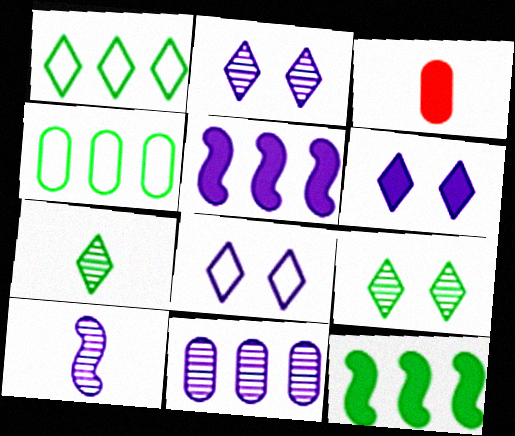[[2, 6, 8], 
[2, 10, 11], 
[3, 6, 12]]